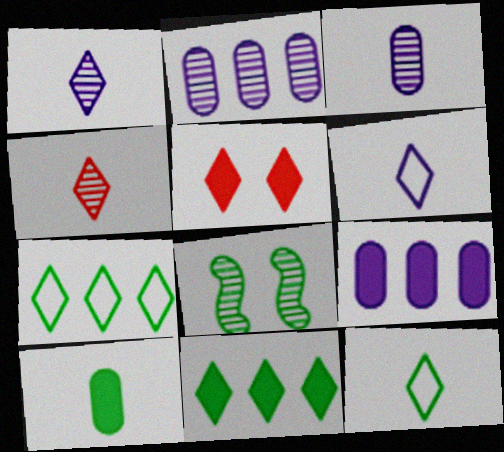[[1, 5, 7], 
[2, 4, 8], 
[7, 8, 10]]